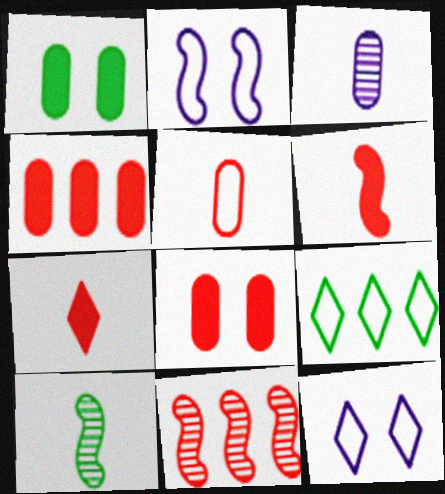[[1, 9, 10], 
[2, 5, 9], 
[4, 10, 12]]